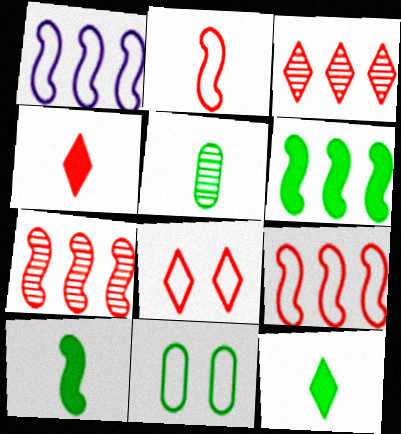[[1, 6, 7], 
[3, 4, 8]]